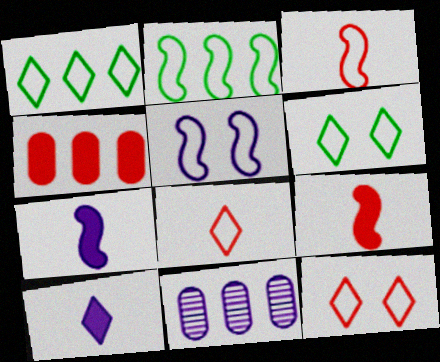[[2, 3, 5], 
[5, 10, 11], 
[6, 9, 11]]